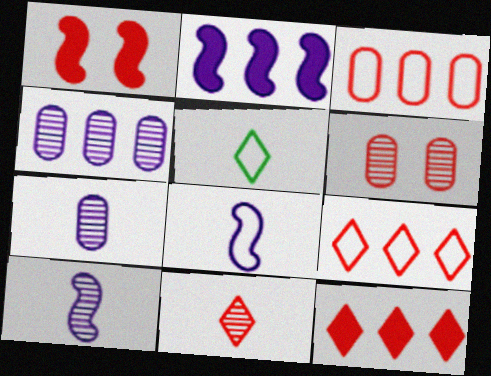[[1, 3, 11], 
[1, 4, 5], 
[2, 5, 6]]